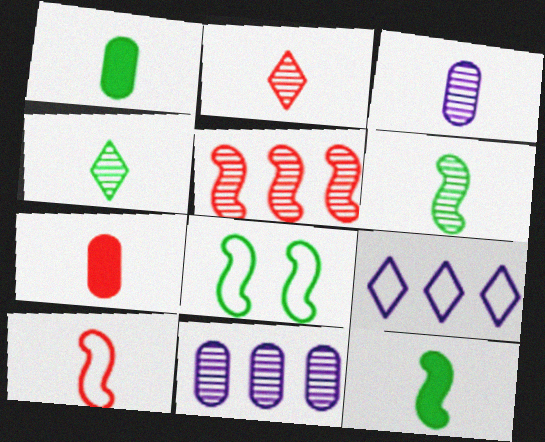[[2, 3, 6], 
[2, 7, 10]]